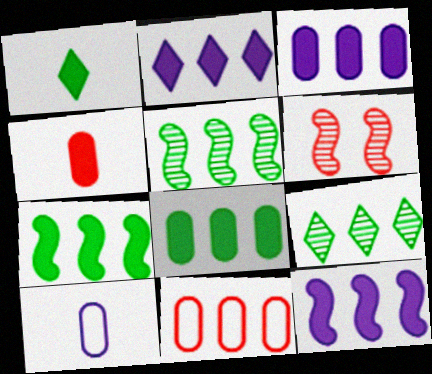[[2, 3, 12], 
[2, 5, 11], 
[9, 11, 12]]